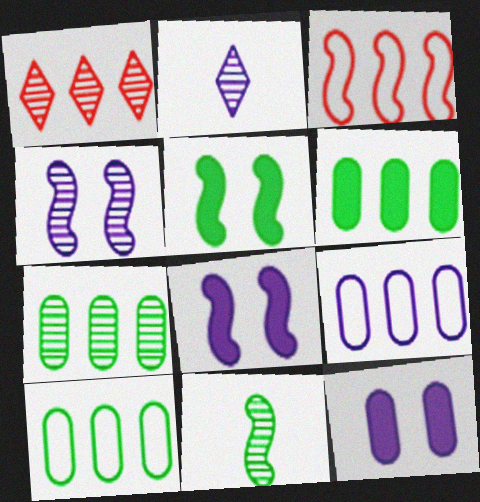[[2, 8, 9], 
[3, 8, 11], 
[6, 7, 10]]